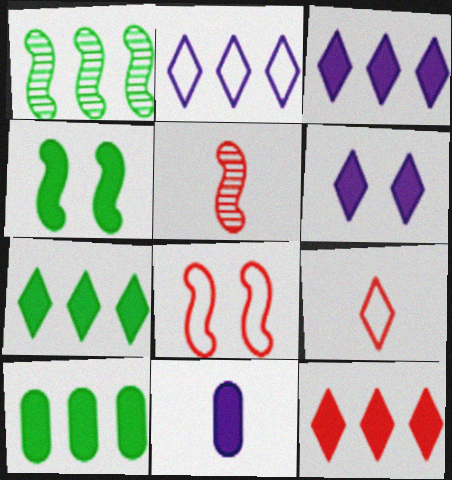[[3, 7, 12], 
[4, 11, 12]]